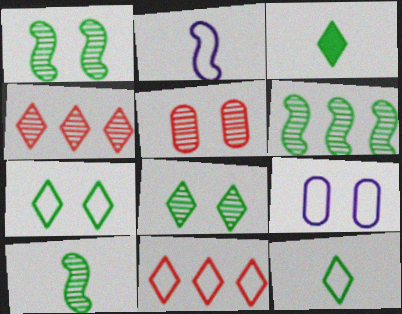[[1, 6, 10]]